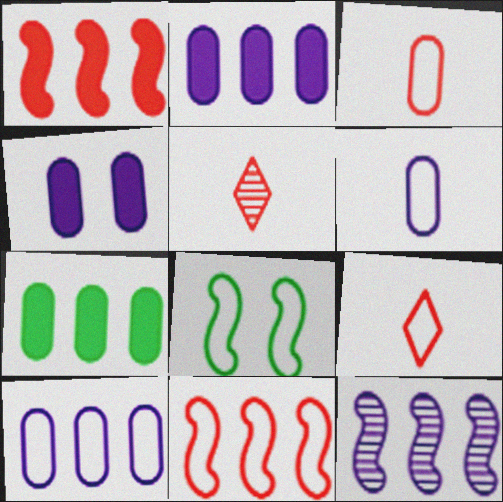[[2, 5, 8], 
[8, 9, 10]]